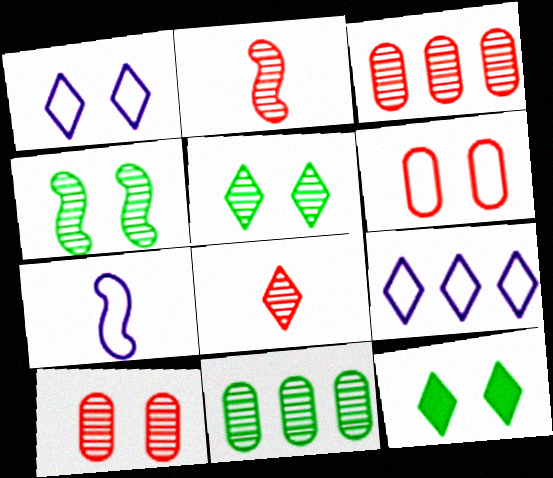[[3, 7, 12], 
[8, 9, 12]]